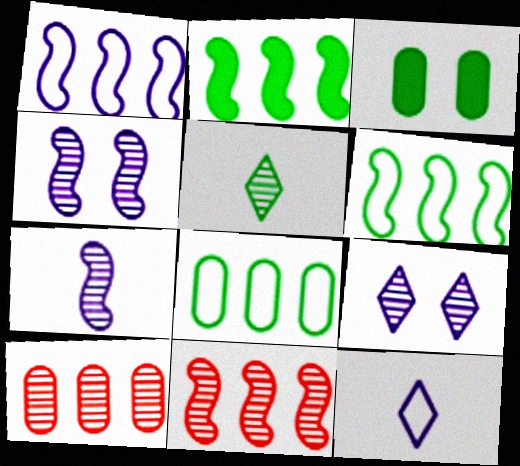[[1, 2, 11], 
[3, 5, 6], 
[3, 11, 12], 
[4, 5, 10]]